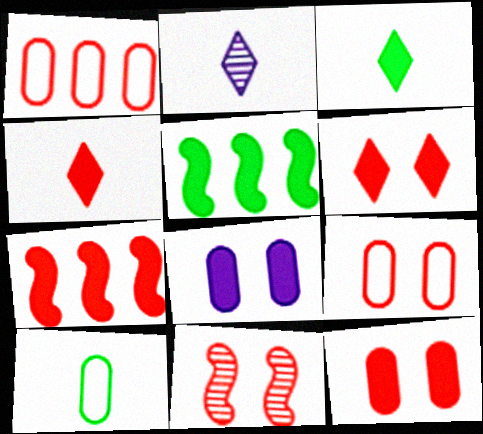[[1, 4, 11], 
[2, 5, 9], 
[3, 7, 8], 
[4, 5, 8], 
[4, 7, 12], 
[6, 9, 11]]